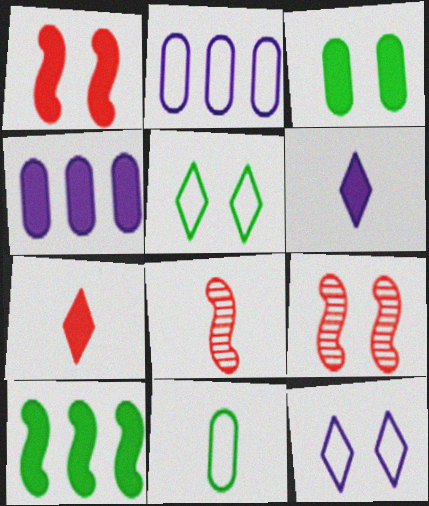[[3, 9, 12], 
[4, 5, 8], 
[6, 8, 11]]